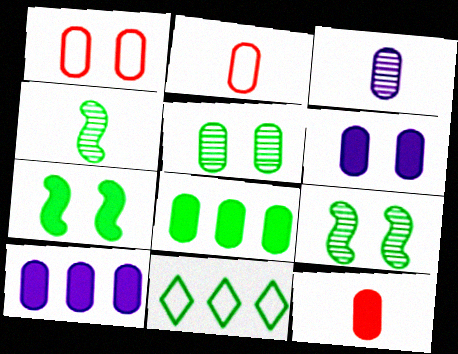[[1, 3, 8], 
[1, 5, 6], 
[2, 5, 10], 
[6, 8, 12]]